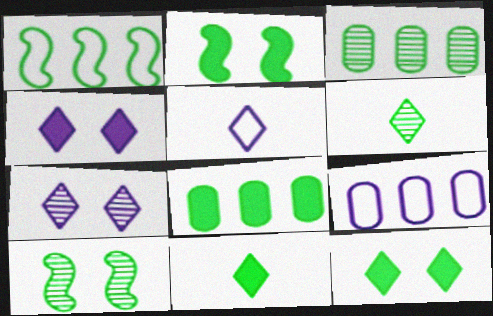[[2, 8, 11], 
[3, 6, 10]]